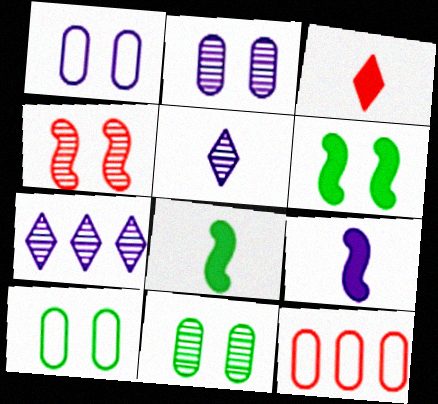[[1, 7, 9], 
[3, 4, 12], 
[5, 6, 12]]